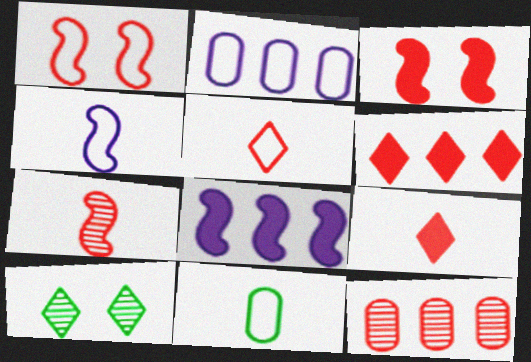[[1, 9, 12], 
[3, 5, 12], 
[4, 5, 11]]